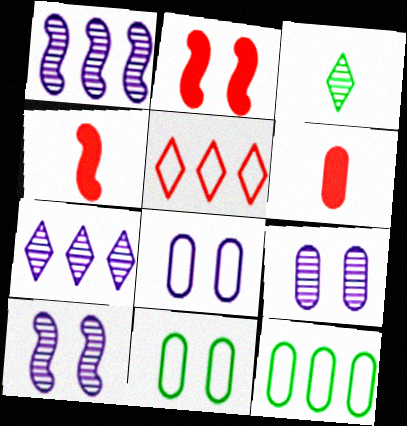[[4, 7, 11], 
[6, 9, 12]]